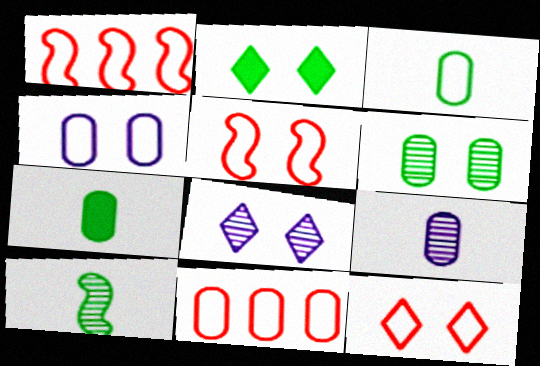[[1, 2, 9], 
[1, 7, 8], 
[2, 8, 12], 
[3, 4, 11]]